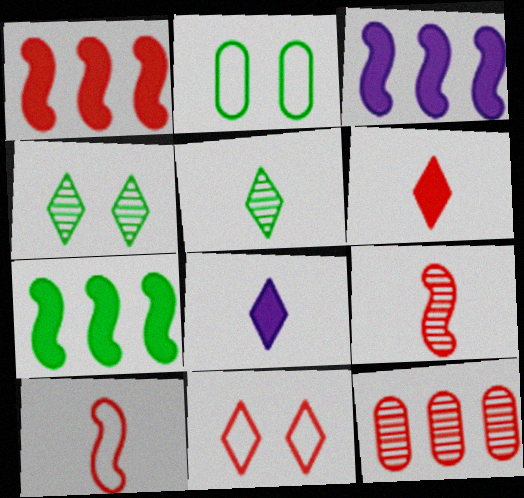[[1, 3, 7], 
[2, 5, 7]]